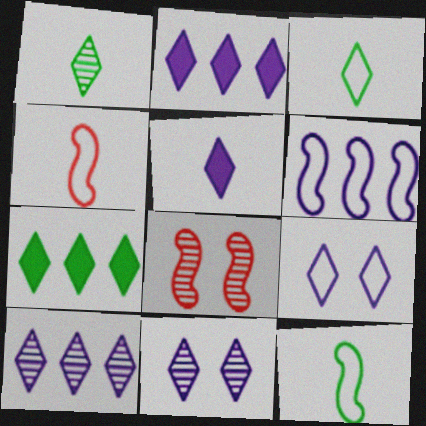[[5, 9, 10]]